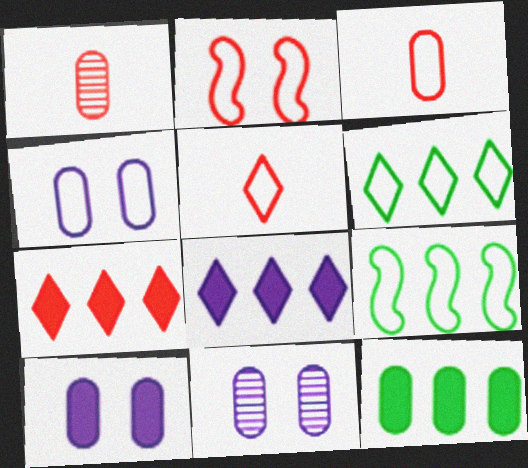[[1, 2, 7], 
[1, 4, 12], 
[3, 11, 12], 
[4, 5, 9], 
[4, 10, 11]]